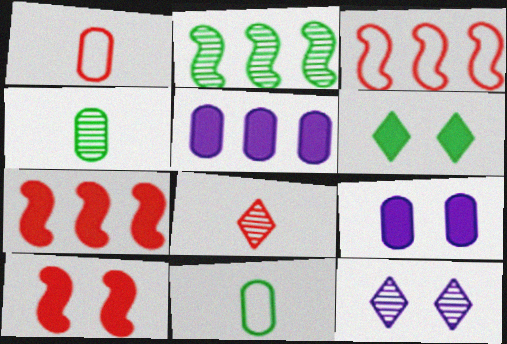[[2, 6, 11], 
[6, 9, 10], 
[7, 11, 12]]